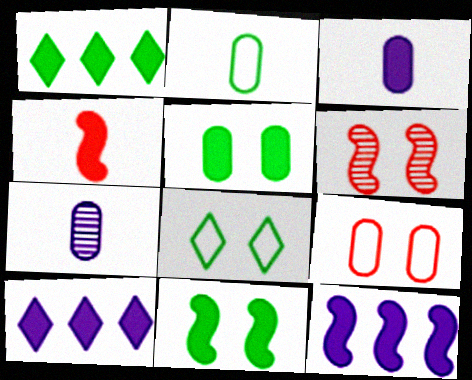[[2, 6, 10], 
[4, 5, 10], 
[4, 11, 12]]